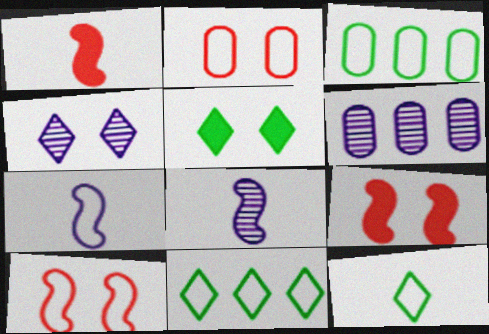[[1, 3, 4], 
[2, 7, 11], 
[4, 6, 8], 
[6, 9, 12]]